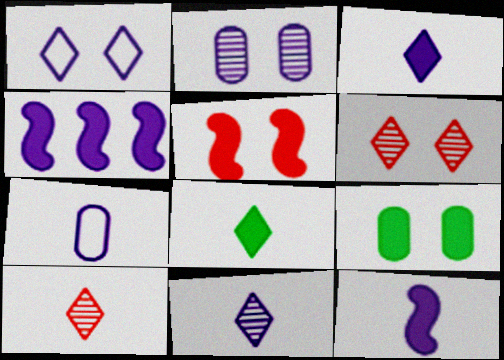[[7, 11, 12]]